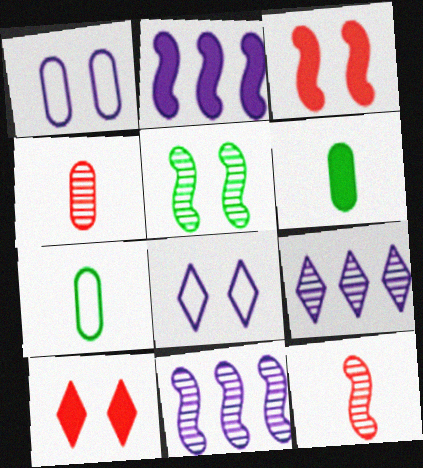[[1, 5, 10], 
[2, 6, 10], 
[3, 7, 9], 
[4, 5, 9], 
[5, 11, 12], 
[7, 10, 11]]